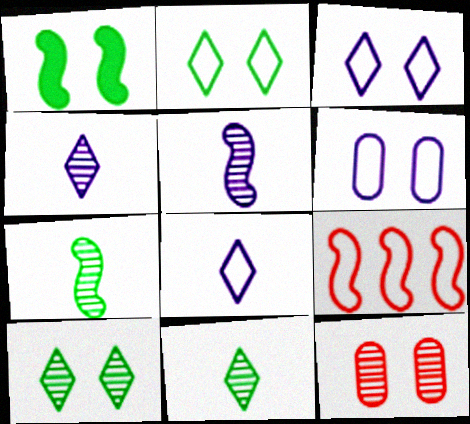[[1, 3, 12], 
[1, 5, 9]]